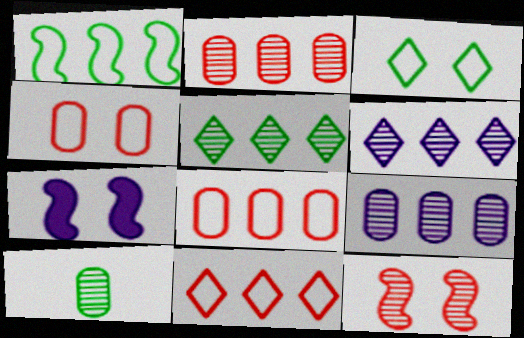[[6, 10, 12], 
[7, 10, 11]]